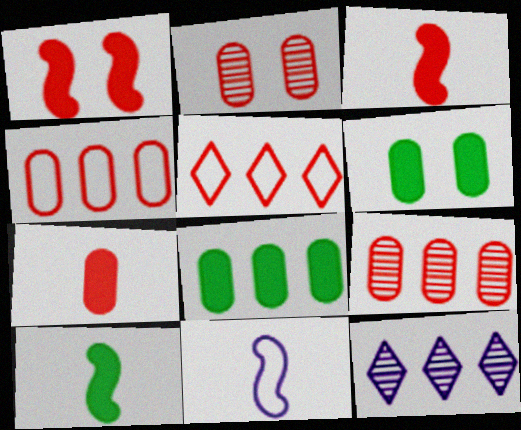[[2, 3, 5], 
[2, 4, 7]]